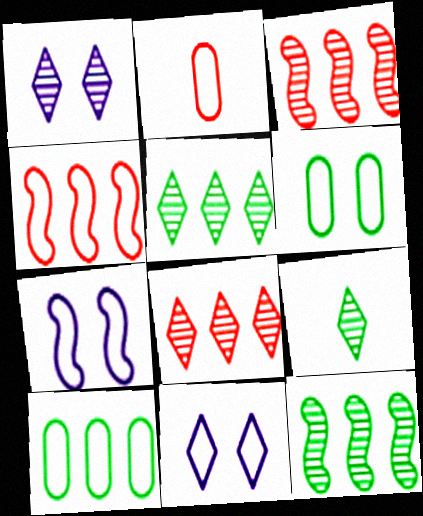[[1, 8, 9]]